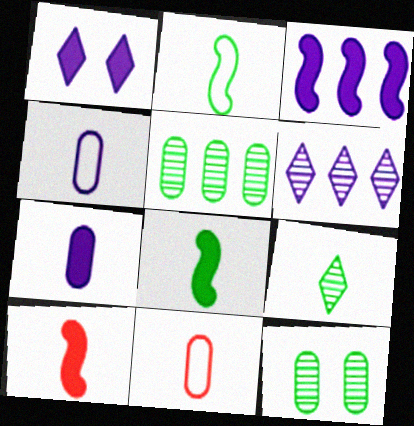[[1, 3, 7], 
[4, 9, 10]]